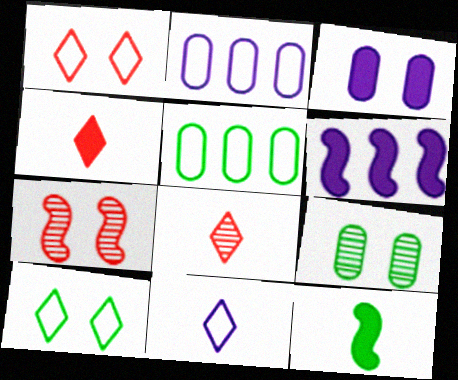[[3, 7, 10]]